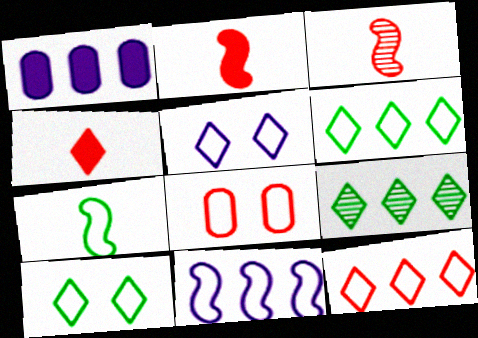[[1, 3, 10], 
[4, 5, 9]]